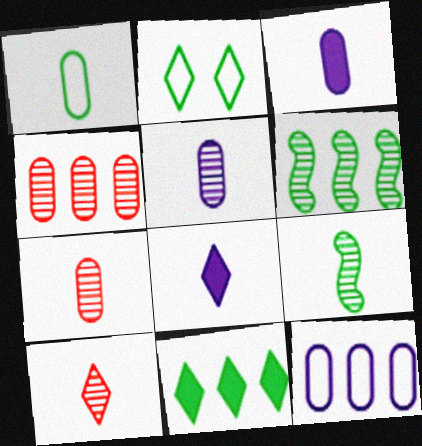[[1, 3, 7], 
[5, 9, 10]]